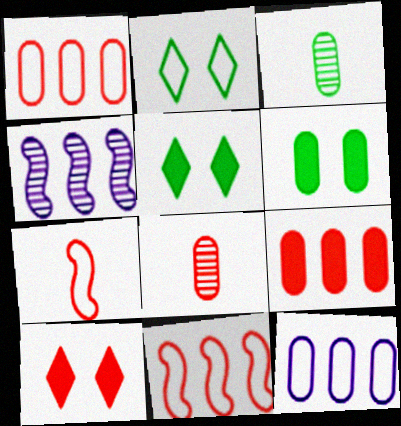[[2, 7, 12], 
[6, 8, 12], 
[8, 10, 11]]